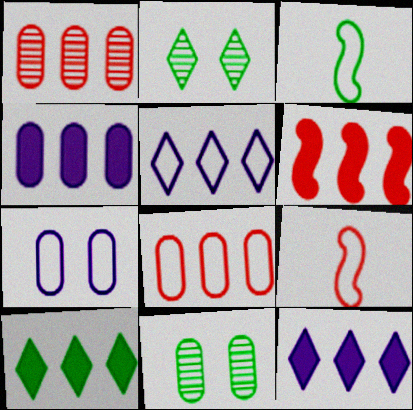[[2, 4, 9], 
[3, 10, 11], 
[4, 6, 10], 
[9, 11, 12]]